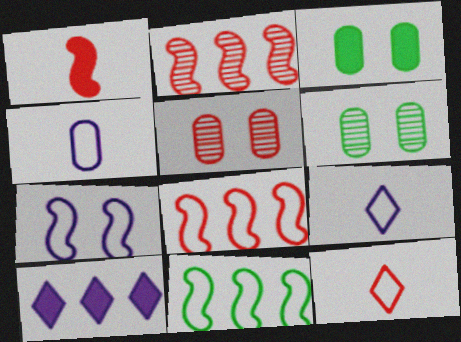[[1, 3, 10], 
[2, 3, 9]]